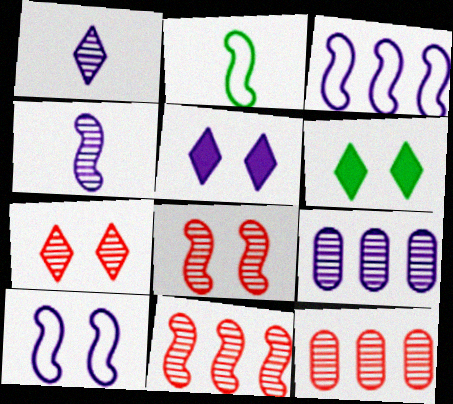[[2, 5, 12]]